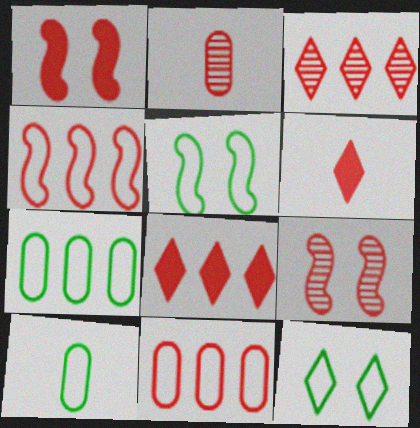[[2, 3, 9], 
[6, 9, 11]]